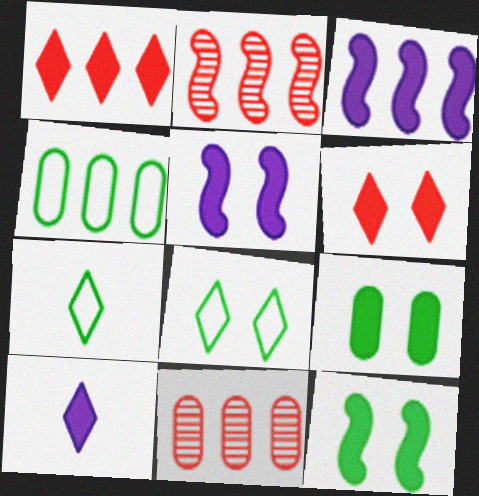[[5, 6, 9], 
[5, 7, 11]]